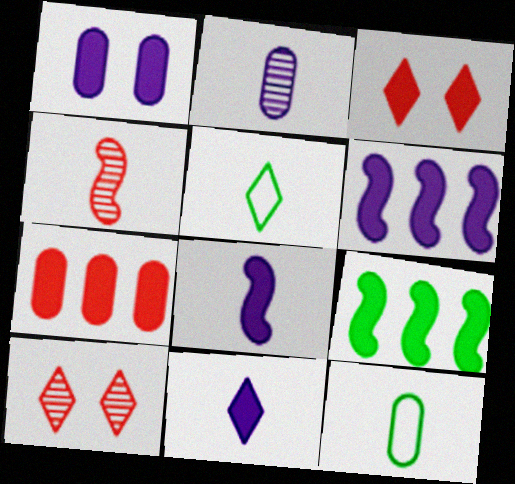[[1, 6, 11], 
[4, 11, 12], 
[6, 10, 12]]